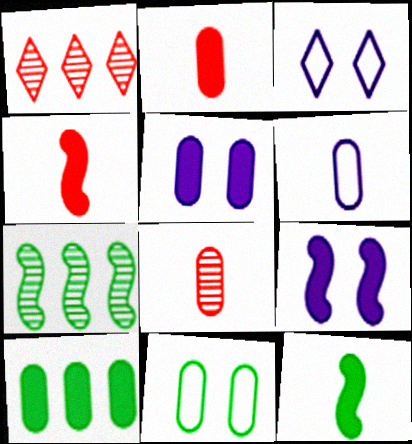[[2, 3, 7], 
[2, 5, 10]]